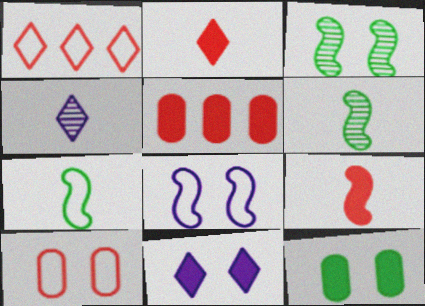[[3, 10, 11]]